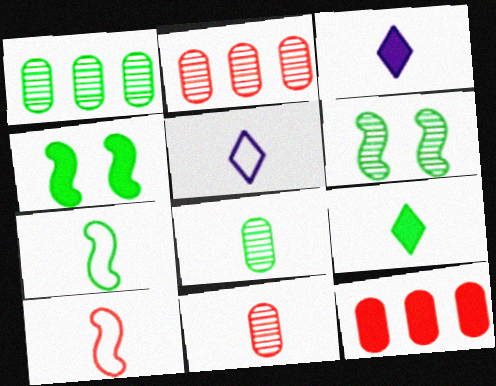[[2, 4, 5], 
[3, 4, 12], 
[3, 7, 11], 
[3, 8, 10], 
[5, 6, 12], 
[7, 8, 9]]